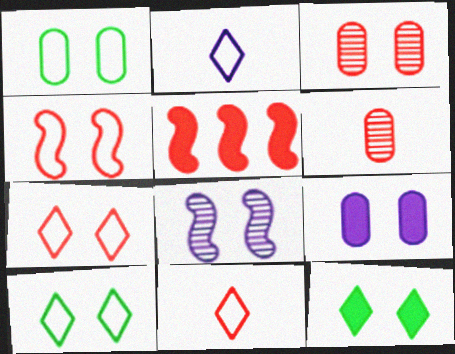[[1, 3, 9], 
[3, 5, 11], 
[5, 6, 7]]